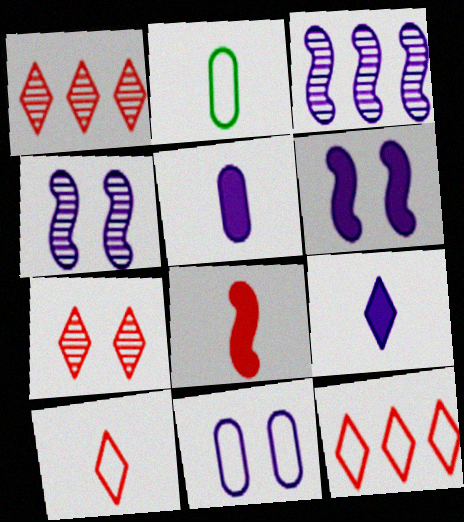[[1, 2, 6], 
[3, 9, 11]]